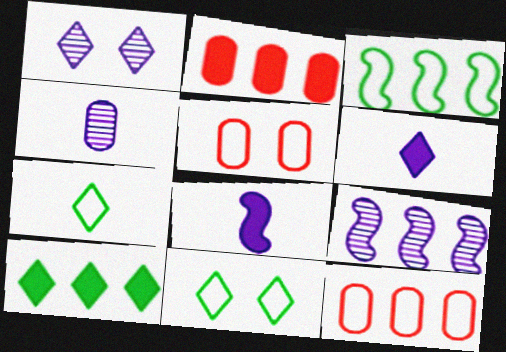[[1, 4, 9], 
[9, 10, 12]]